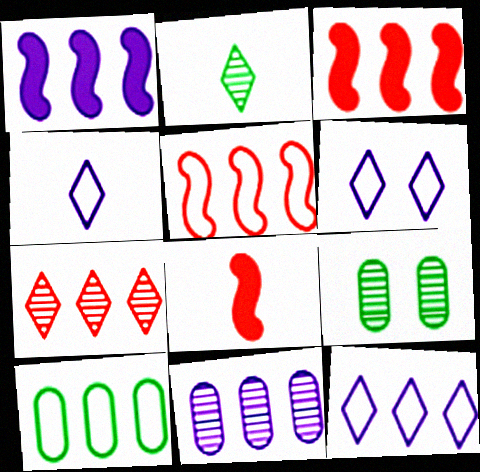[[1, 7, 10], 
[1, 11, 12], 
[3, 4, 9], 
[4, 6, 12], 
[5, 10, 12], 
[8, 9, 12]]